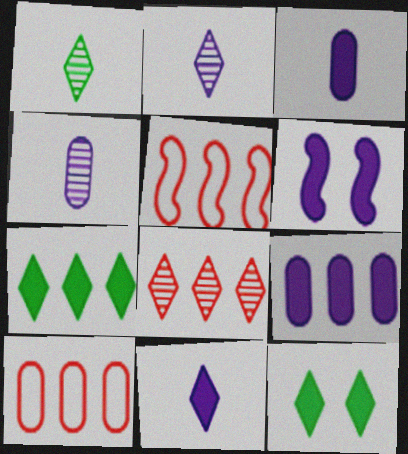[[1, 6, 10], 
[4, 5, 12], 
[6, 9, 11]]